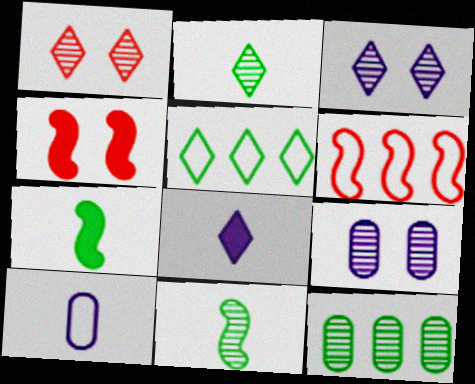[[1, 5, 8]]